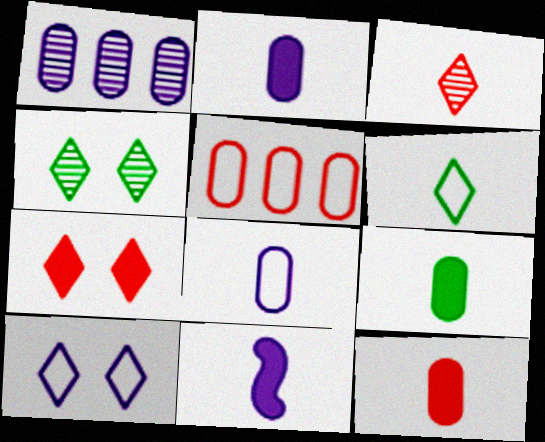[[1, 10, 11], 
[2, 9, 12], 
[4, 5, 11], 
[4, 7, 10]]